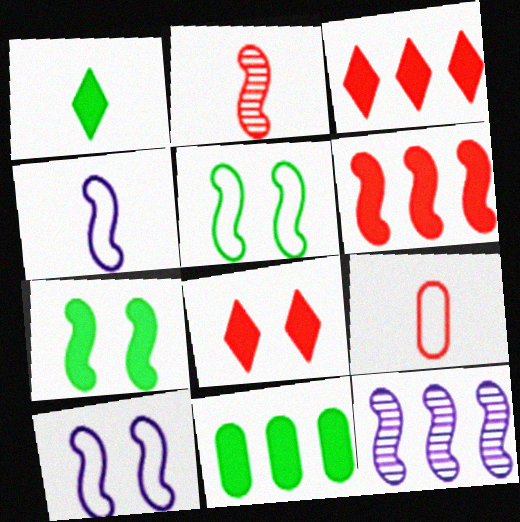[[1, 7, 11]]